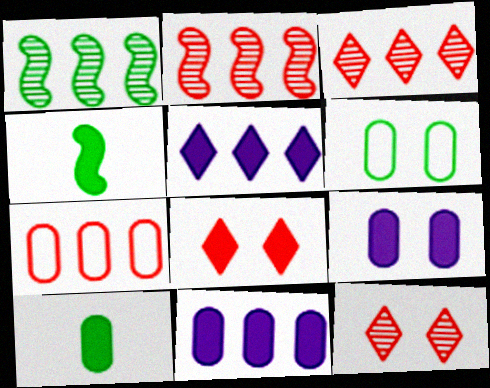[[1, 5, 7], 
[4, 8, 11]]